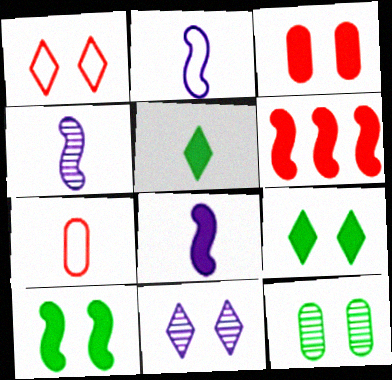[[1, 9, 11], 
[2, 4, 8], 
[4, 5, 7], 
[6, 8, 10]]